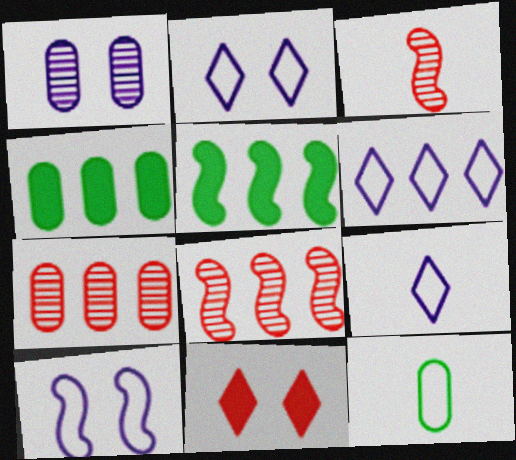[[2, 3, 4], 
[2, 6, 9], 
[3, 5, 10], 
[4, 6, 8], 
[5, 6, 7]]